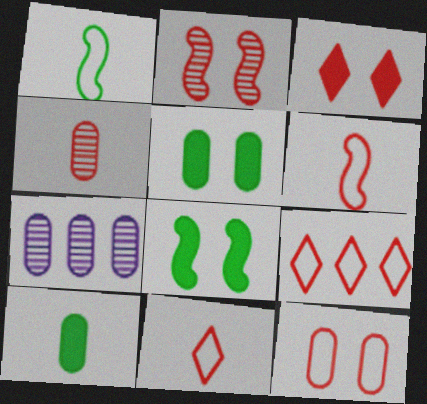[[1, 3, 7], 
[2, 3, 12], 
[6, 9, 12], 
[7, 8, 11], 
[7, 10, 12]]